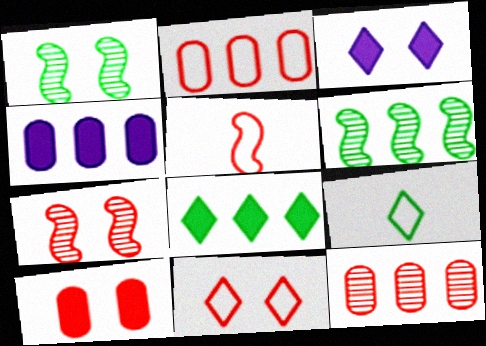[[2, 5, 11], 
[4, 7, 9], 
[7, 10, 11]]